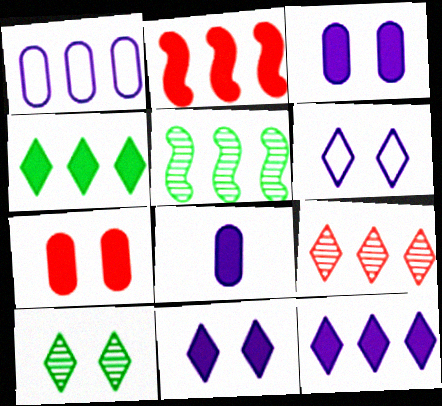[]